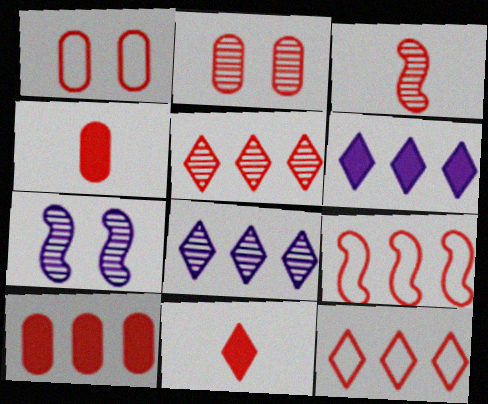[[2, 3, 5], 
[2, 9, 11], 
[5, 9, 10]]